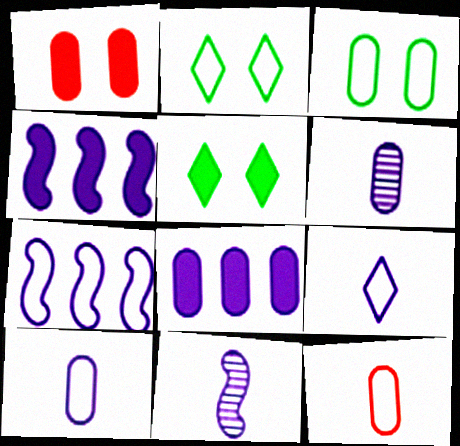[[2, 7, 12]]